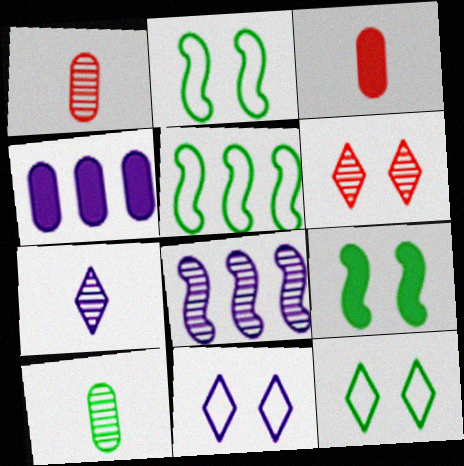[[3, 8, 12], 
[6, 8, 10]]